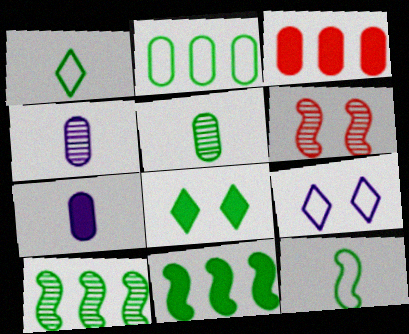[]